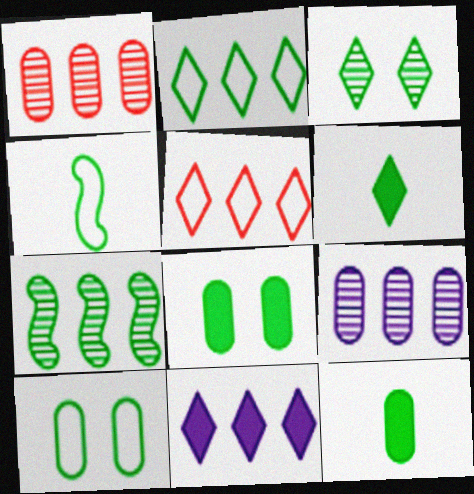[[2, 3, 6], 
[2, 4, 10], 
[6, 7, 10]]